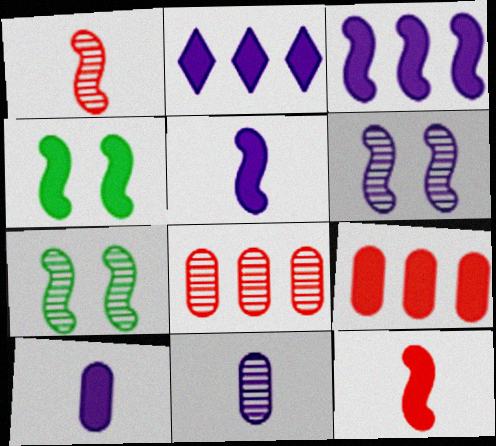[[3, 4, 12]]